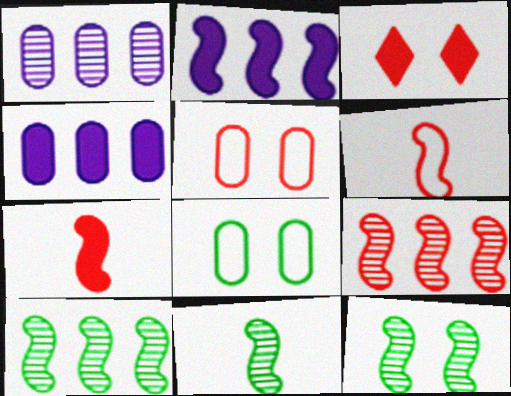[[2, 6, 12], 
[10, 11, 12]]